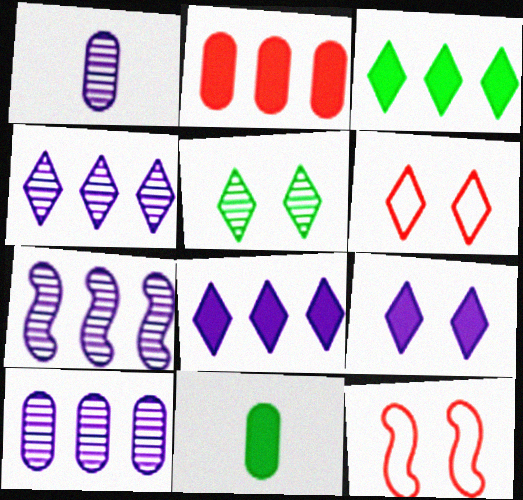[[1, 3, 12], 
[4, 7, 10], 
[4, 11, 12], 
[5, 6, 9], 
[6, 7, 11]]